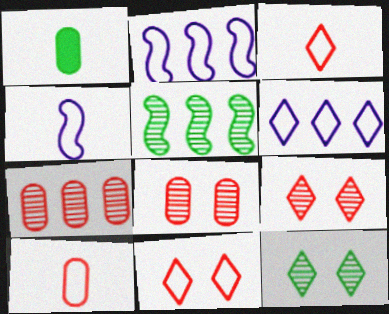[[1, 2, 9]]